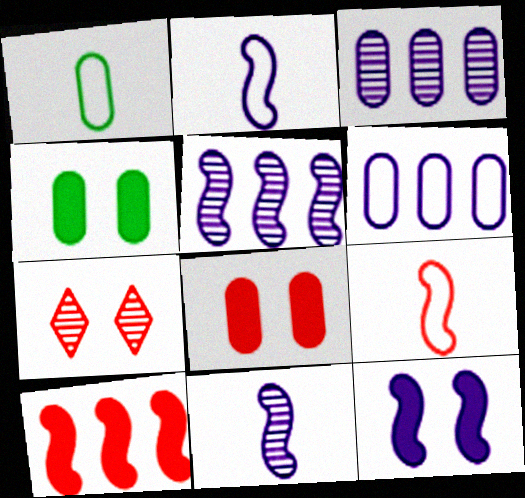[[1, 3, 8], 
[2, 5, 12]]